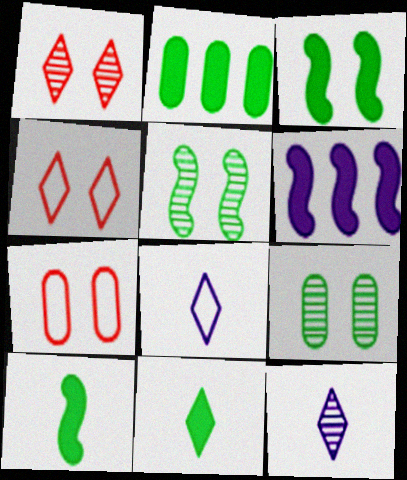[[2, 3, 11]]